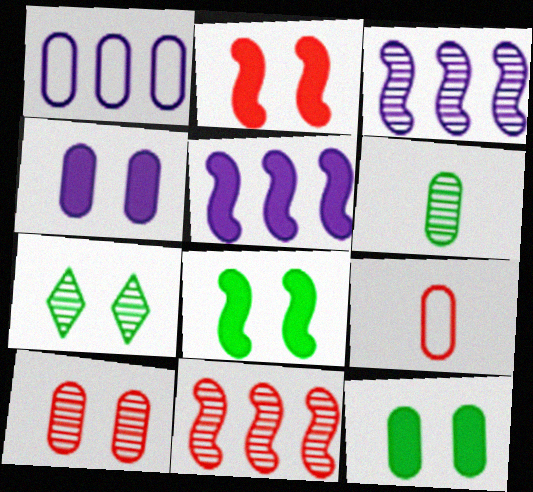[[5, 7, 9]]